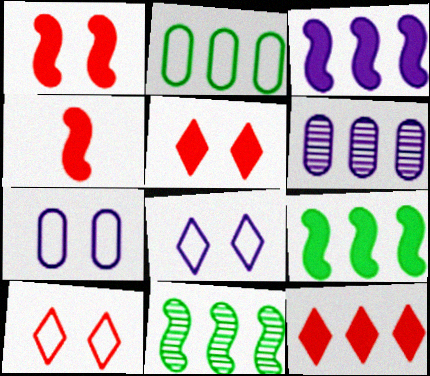[]